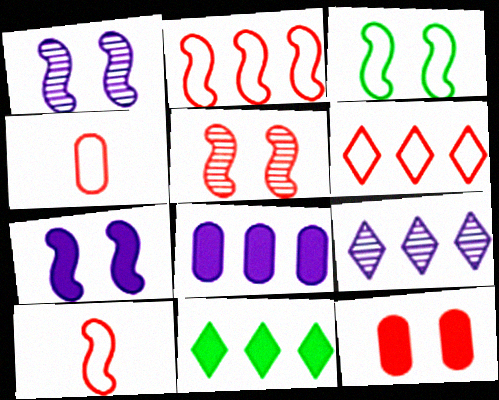[[1, 4, 11], 
[3, 5, 7], 
[6, 9, 11]]